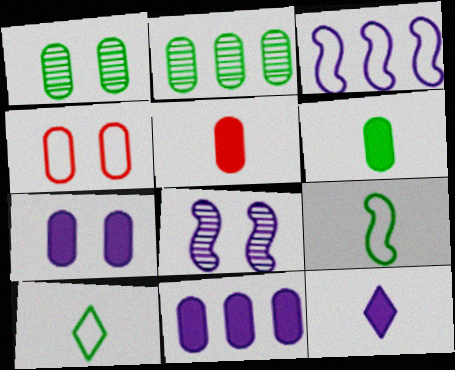[[1, 4, 7], 
[3, 4, 10]]